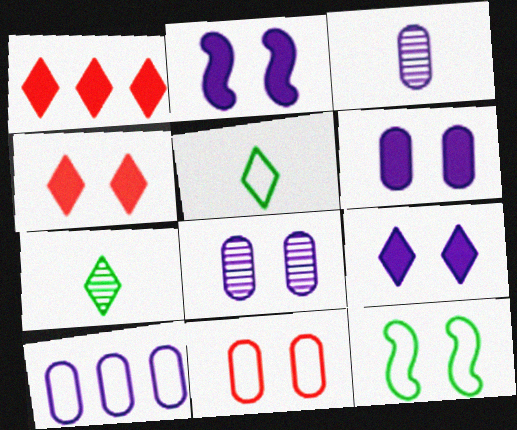[[1, 3, 12], 
[2, 6, 9], 
[3, 6, 10], 
[4, 8, 12]]